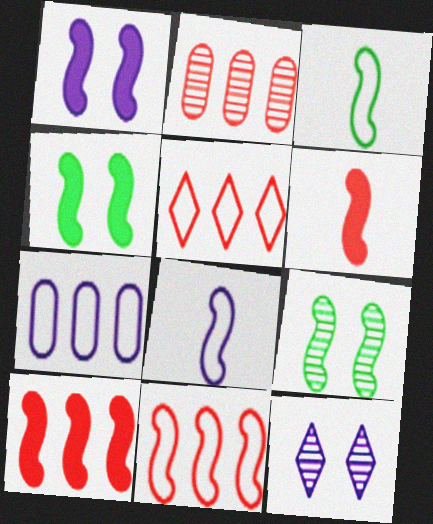[[2, 5, 10], 
[8, 9, 10]]